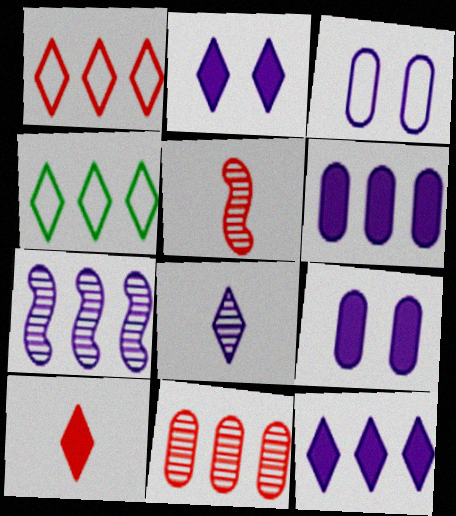[[4, 5, 9]]